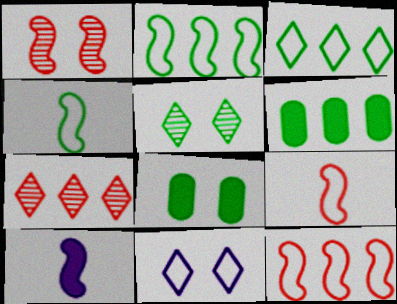[[1, 2, 10], 
[1, 8, 11], 
[4, 5, 6]]